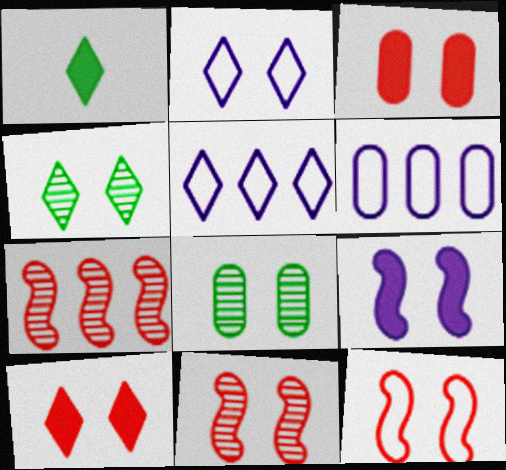[[1, 6, 11], 
[2, 4, 10]]